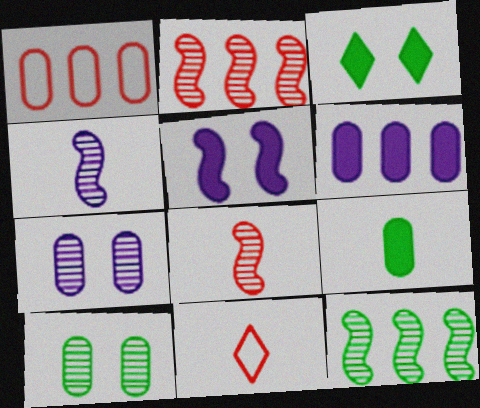[[1, 3, 4], 
[1, 7, 9], 
[4, 9, 11]]